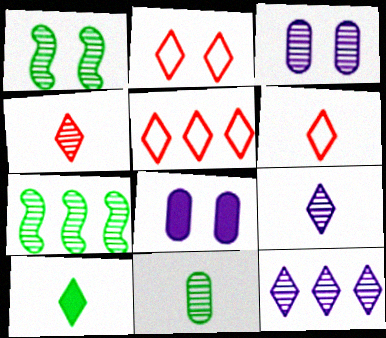[[1, 2, 8], 
[2, 5, 6], 
[2, 10, 12], 
[3, 4, 7], 
[6, 7, 8], 
[6, 9, 10]]